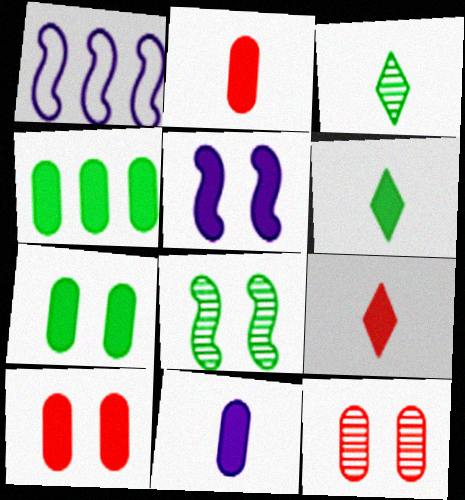[[1, 3, 10], 
[1, 6, 12], 
[4, 5, 9], 
[4, 10, 11]]